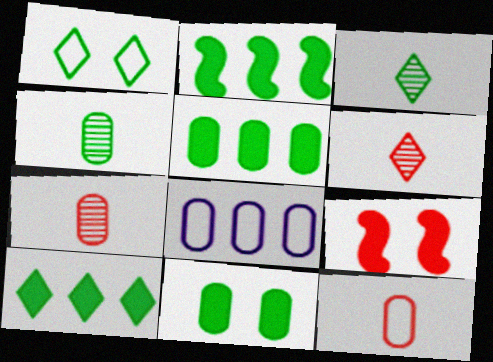[[1, 2, 4], 
[1, 3, 10], 
[2, 5, 10], 
[3, 8, 9], 
[7, 8, 11]]